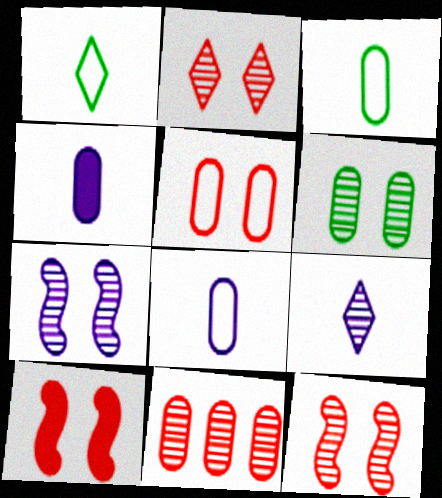[[2, 5, 10], 
[2, 6, 7]]